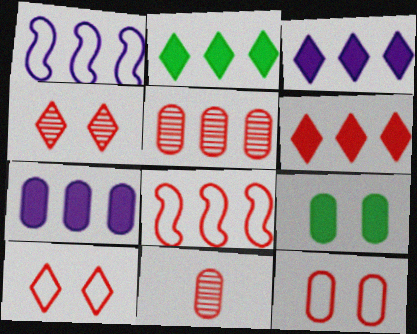[[1, 2, 5], 
[2, 3, 6], 
[5, 6, 8]]